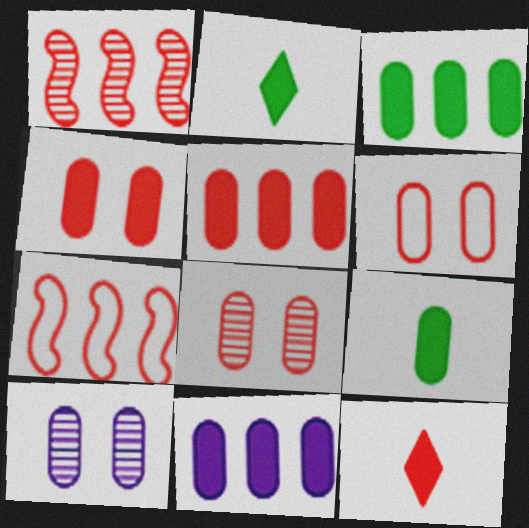[[1, 6, 12], 
[2, 7, 10], 
[3, 5, 11], 
[4, 6, 8], 
[4, 9, 11], 
[7, 8, 12]]